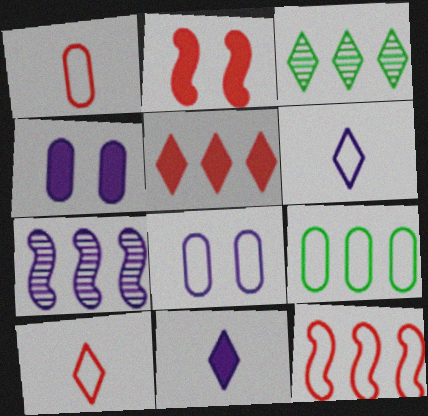[[1, 8, 9], 
[4, 6, 7], 
[5, 7, 9], 
[7, 8, 11]]